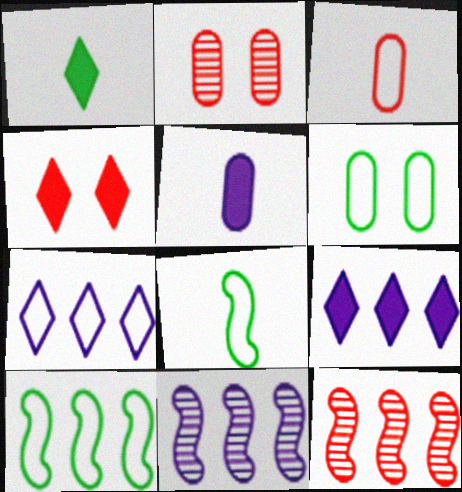[[1, 4, 9], 
[2, 8, 9], 
[3, 4, 12]]